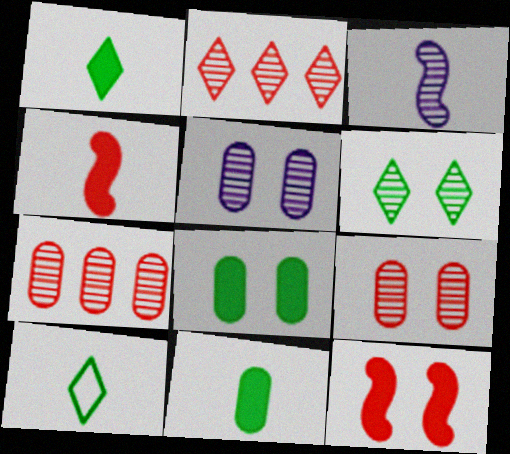[[3, 6, 7]]